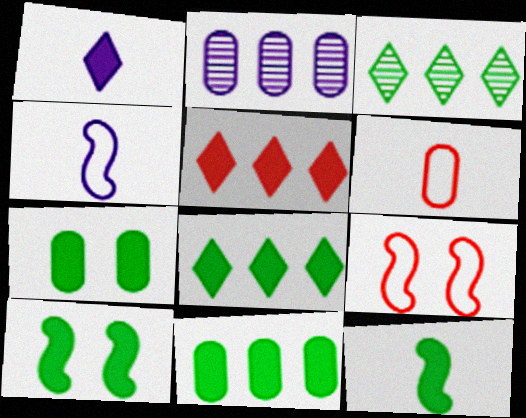[[2, 6, 7], 
[7, 8, 12]]